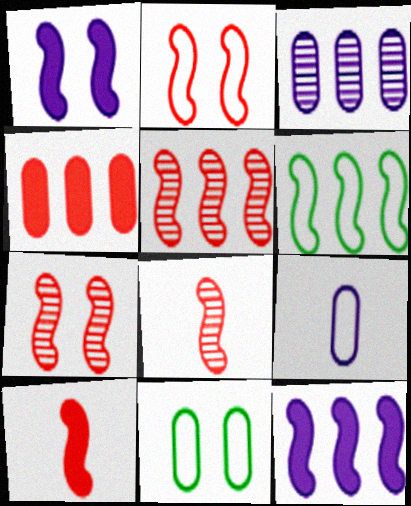[[1, 6, 8], 
[2, 5, 10], 
[5, 6, 12], 
[5, 7, 8]]